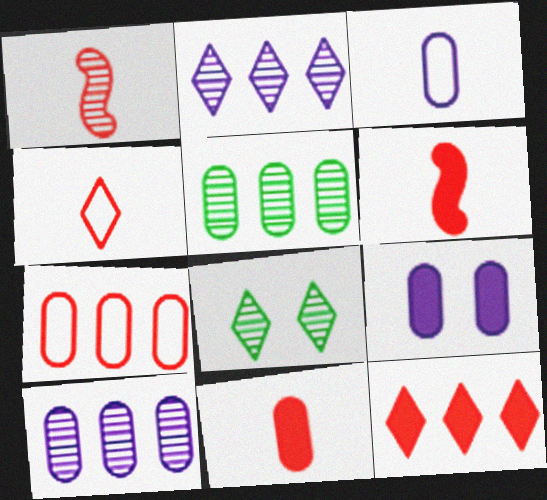[[1, 4, 11], 
[1, 8, 10], 
[3, 9, 10]]